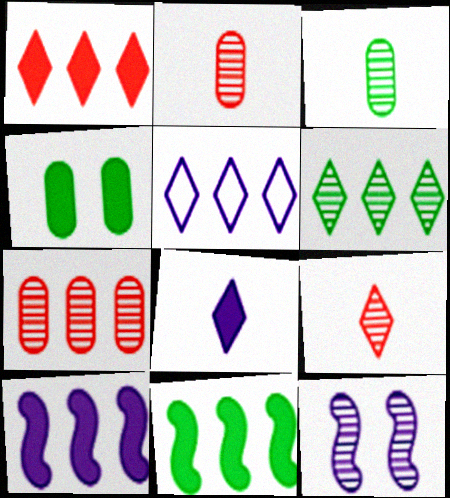[[1, 5, 6], 
[2, 6, 12], 
[5, 7, 11]]